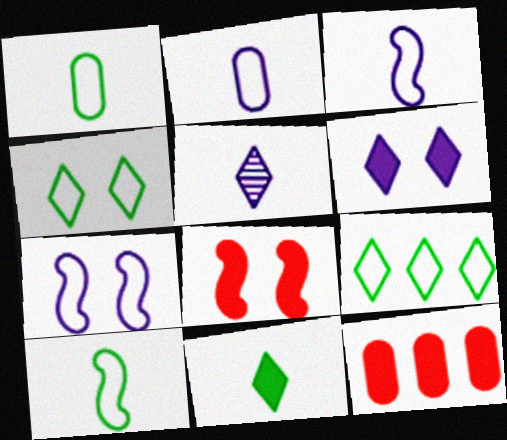[]